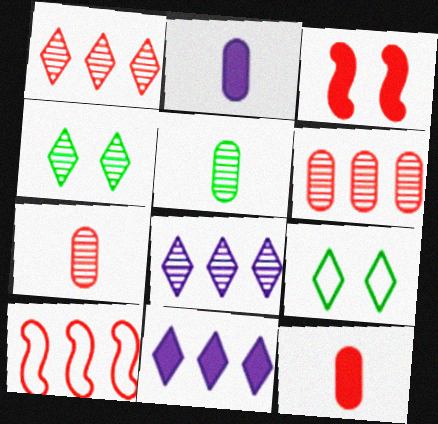[[2, 4, 10]]